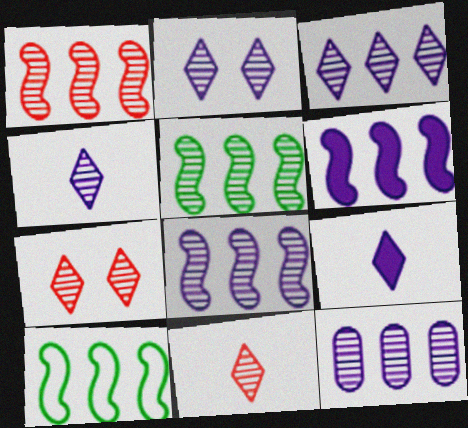[[1, 5, 8], 
[1, 6, 10], 
[2, 3, 4], 
[3, 8, 12]]